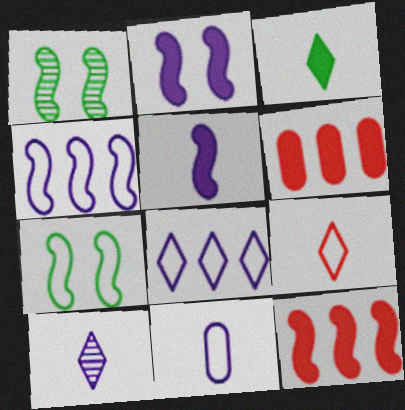[[2, 3, 6], 
[3, 9, 10], 
[5, 10, 11], 
[6, 7, 10]]